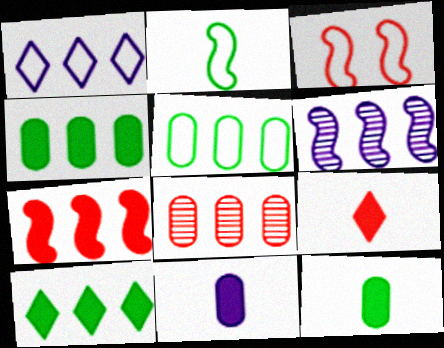[[3, 8, 9]]